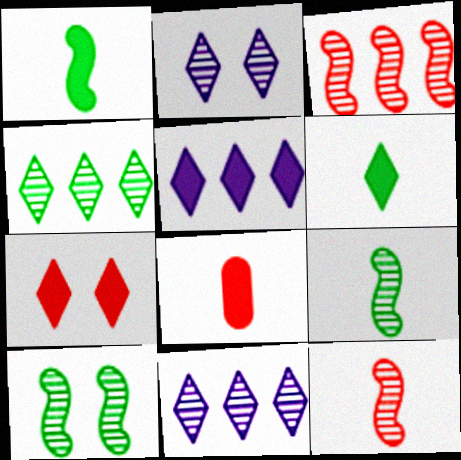[[5, 6, 7]]